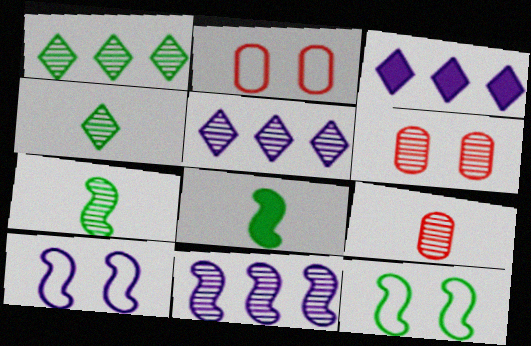[[2, 3, 7], 
[2, 5, 8], 
[3, 9, 12], 
[4, 6, 11], 
[5, 6, 7]]